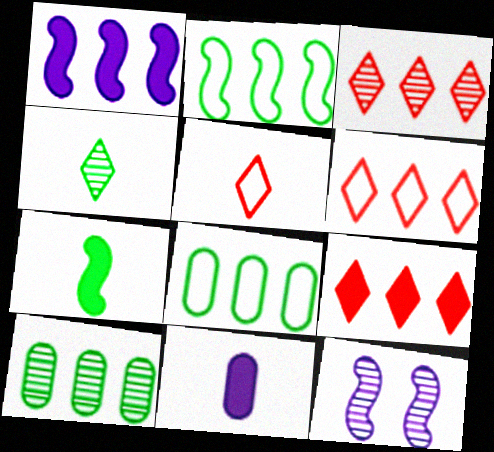[[1, 3, 8], 
[1, 6, 10], 
[3, 6, 9]]